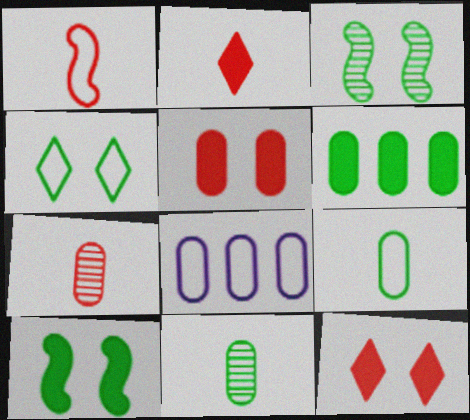[[1, 2, 7], 
[1, 4, 8], 
[2, 3, 8], 
[5, 8, 11]]